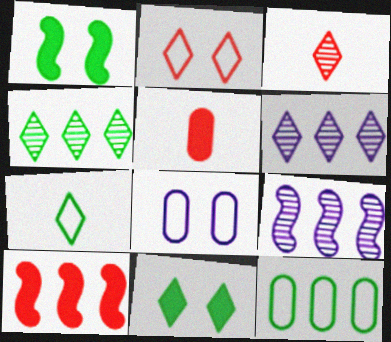[[4, 7, 11], 
[6, 10, 12]]